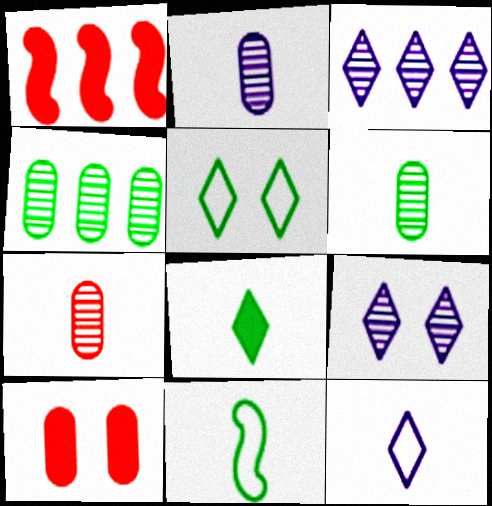[[1, 2, 5], 
[2, 6, 7], 
[3, 10, 11], 
[6, 8, 11]]